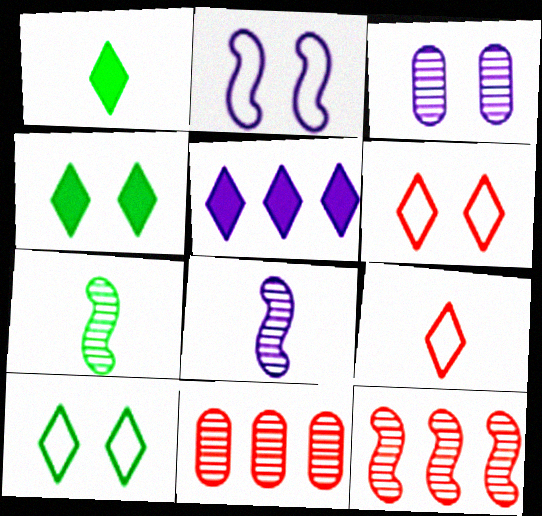[[1, 2, 11]]